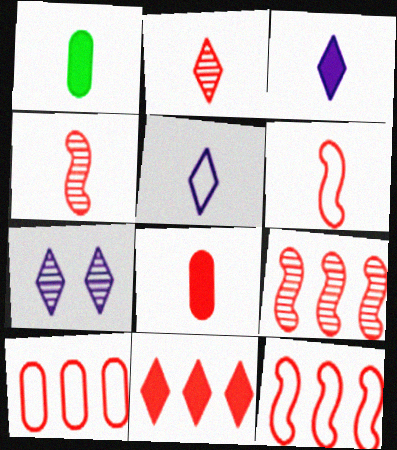[[1, 4, 5], 
[1, 7, 12], 
[2, 6, 8], 
[9, 10, 11]]